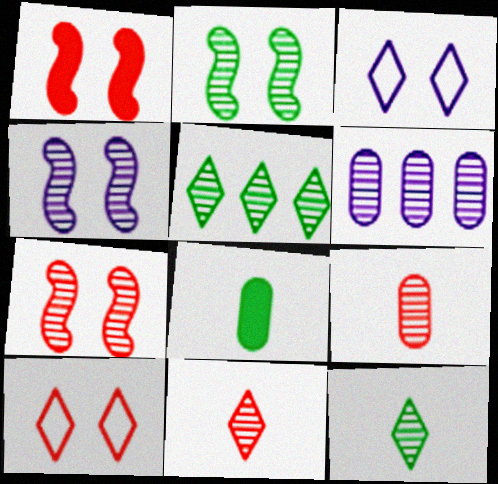[[2, 4, 7], 
[2, 6, 11], 
[4, 5, 9], 
[6, 7, 12]]